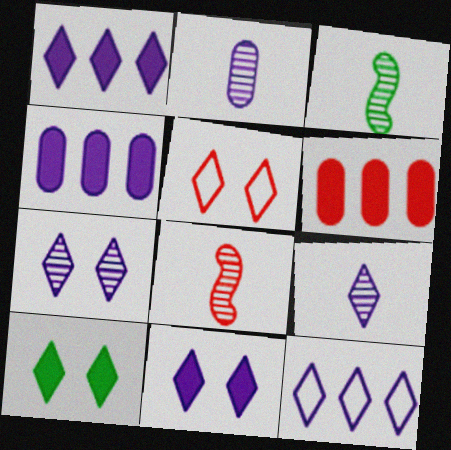[[3, 4, 5], 
[5, 6, 8], 
[5, 7, 10], 
[9, 11, 12]]